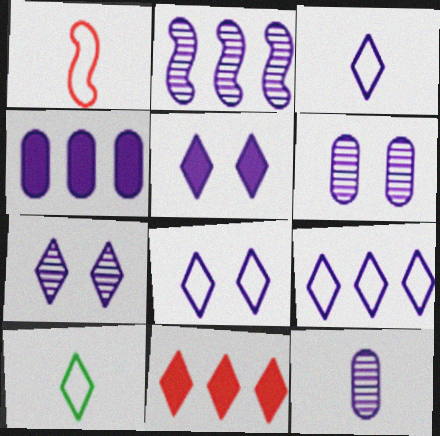[[2, 4, 9], 
[2, 7, 12], 
[3, 8, 9], 
[5, 7, 8], 
[7, 10, 11]]